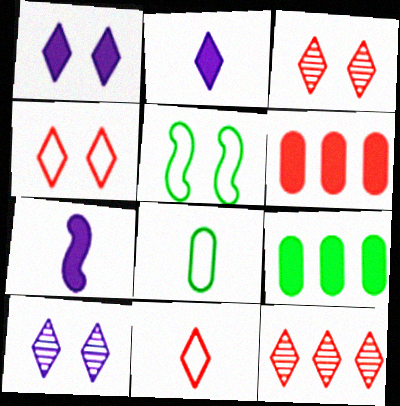[]